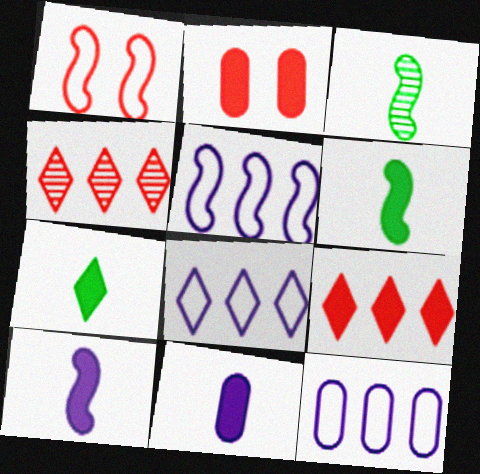[[2, 3, 8], 
[5, 8, 12]]